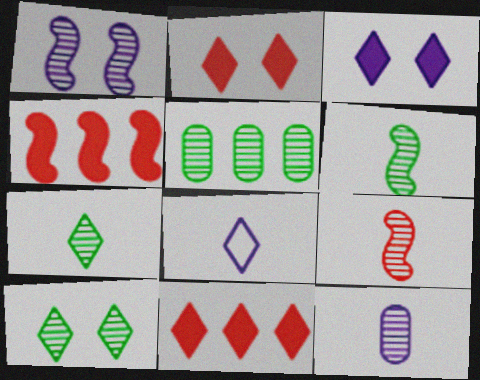[[5, 6, 10], 
[7, 9, 12], 
[8, 10, 11]]